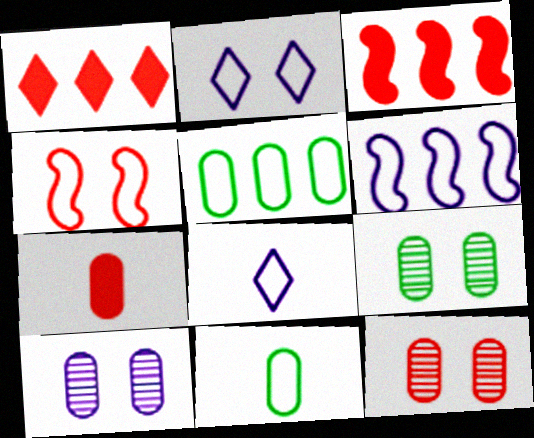[[3, 8, 9], 
[4, 5, 8], 
[5, 7, 10], 
[9, 10, 12]]